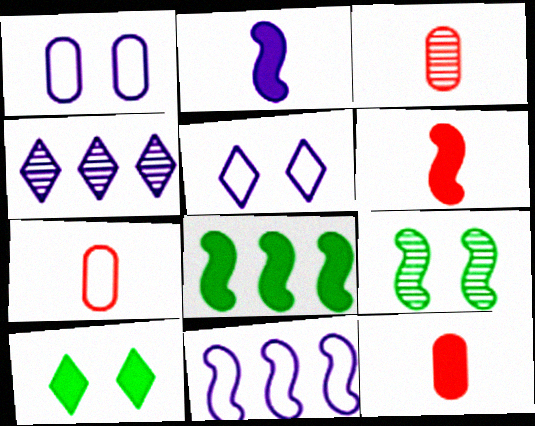[[1, 2, 4], 
[3, 4, 9], 
[3, 5, 8], 
[3, 7, 12], 
[3, 10, 11], 
[6, 9, 11]]